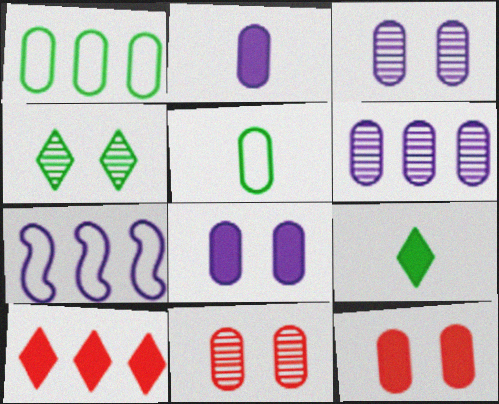[[1, 2, 11], 
[5, 6, 12], 
[7, 9, 11]]